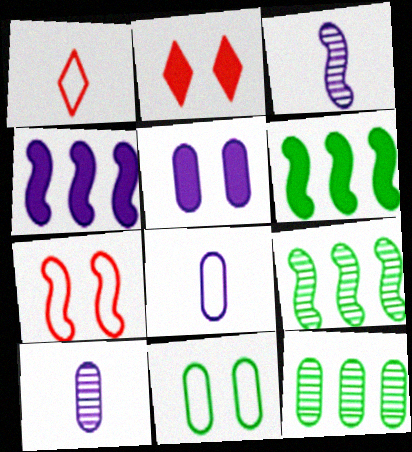[[1, 5, 9], 
[2, 8, 9], 
[3, 6, 7]]